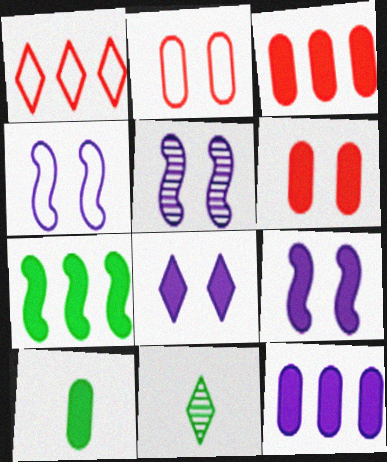[[1, 5, 10], 
[1, 8, 11], 
[3, 4, 11], 
[4, 5, 9], 
[6, 10, 12]]